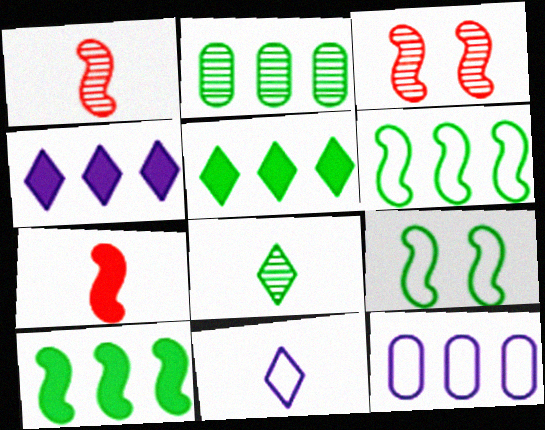[[2, 5, 6]]